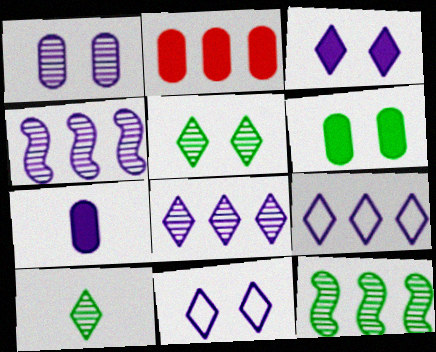[[2, 6, 7], 
[2, 9, 12], 
[4, 7, 11]]